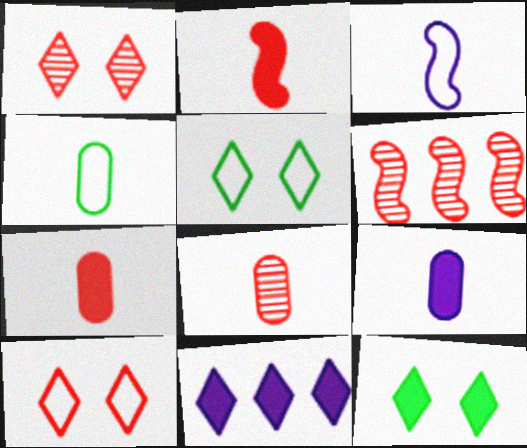[[1, 6, 8], 
[4, 8, 9], 
[5, 6, 9], 
[6, 7, 10]]